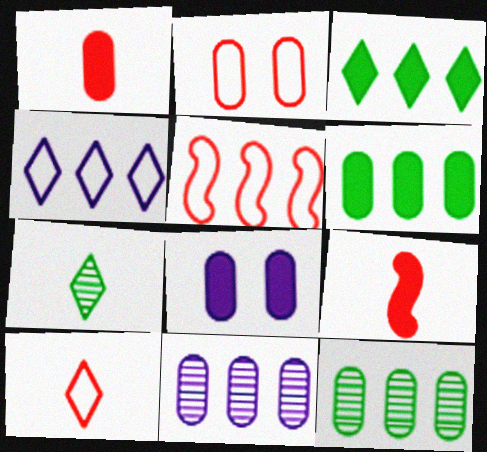[[1, 6, 8], 
[2, 5, 10], 
[3, 5, 11], 
[3, 8, 9], 
[5, 7, 8]]